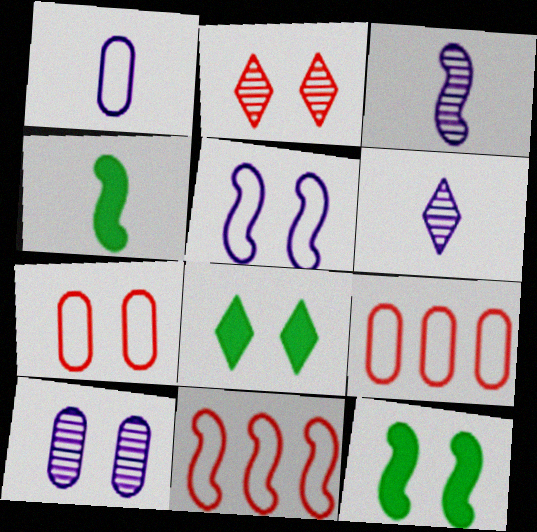[[3, 8, 9], 
[3, 11, 12], 
[6, 9, 12]]